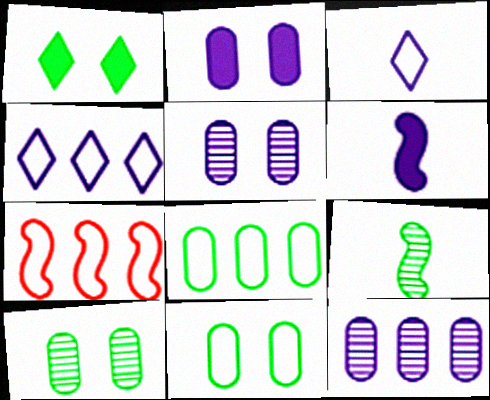[[1, 8, 9], 
[3, 7, 11], 
[4, 5, 6], 
[4, 7, 8]]